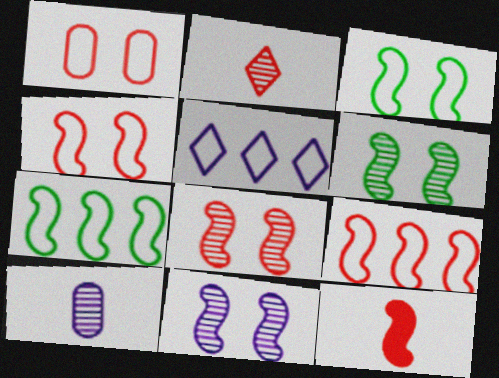[[6, 8, 11], 
[7, 11, 12], 
[8, 9, 12]]